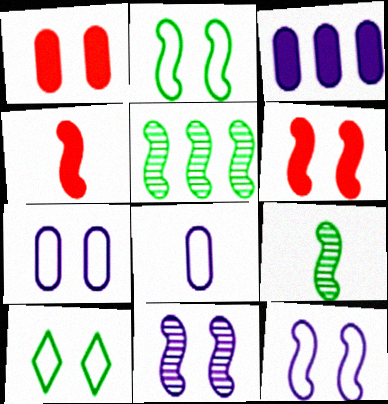[[1, 10, 11], 
[2, 6, 11], 
[4, 5, 12]]